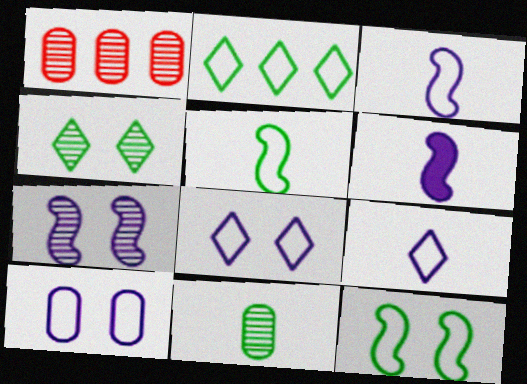[]